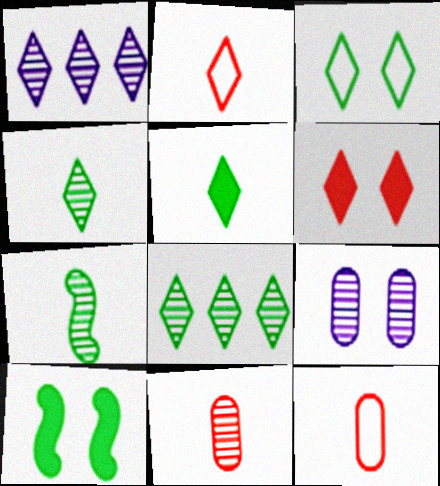[[1, 10, 12], 
[3, 5, 8]]